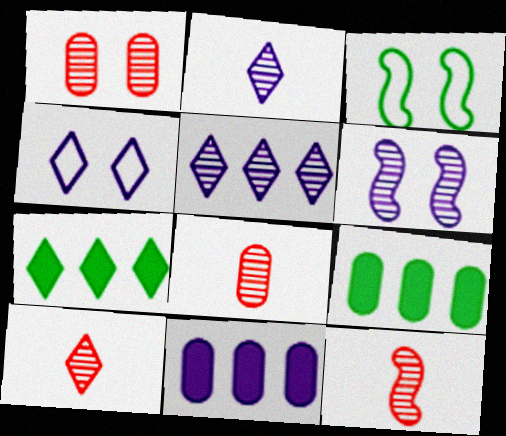[[3, 10, 11], 
[4, 7, 10], 
[4, 9, 12], 
[8, 10, 12]]